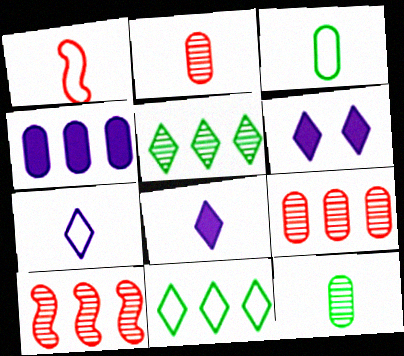[[1, 3, 7], 
[1, 8, 12], 
[3, 6, 10], 
[4, 10, 11]]